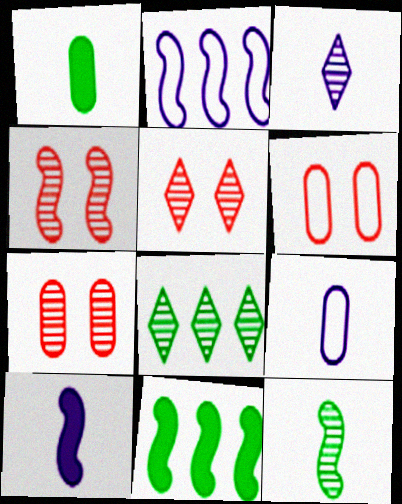[[1, 2, 5], 
[3, 5, 8], 
[3, 6, 11], 
[3, 9, 10], 
[4, 5, 7], 
[5, 9, 11], 
[6, 8, 10]]